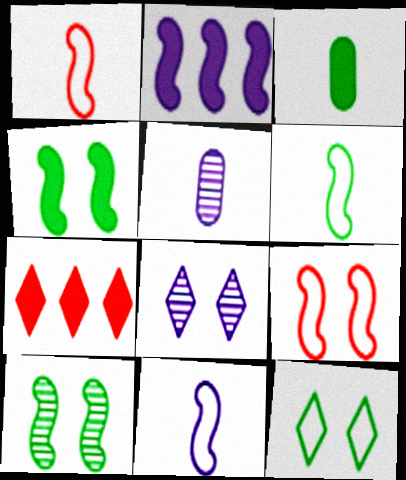[[1, 2, 10], 
[1, 6, 11]]